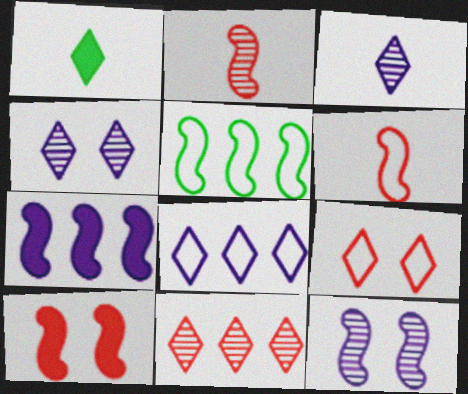[]